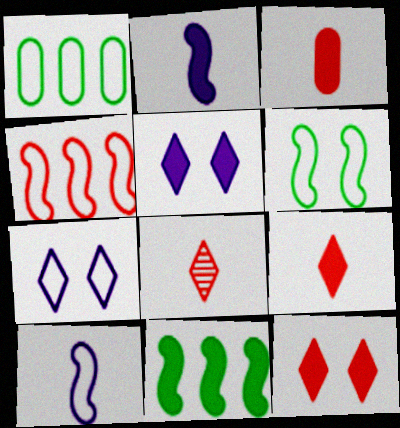[[3, 5, 11], 
[4, 6, 10]]